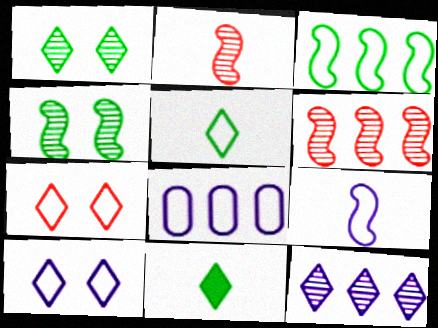[[7, 11, 12], 
[8, 9, 10]]